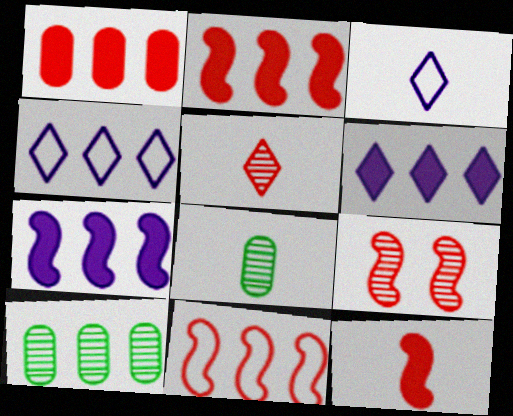[[2, 4, 10], 
[3, 8, 12], 
[6, 10, 11], 
[9, 11, 12]]